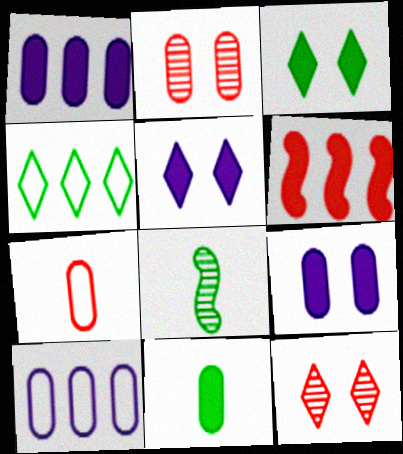[[2, 10, 11], 
[5, 6, 11], 
[6, 7, 12]]